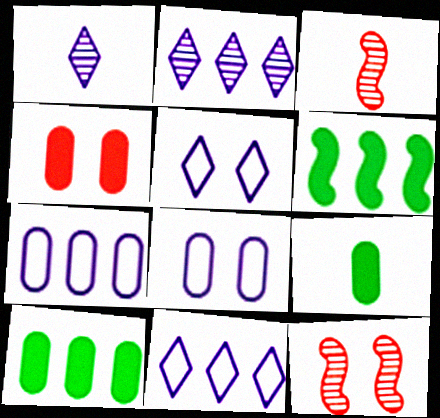[[3, 5, 10], 
[9, 11, 12]]